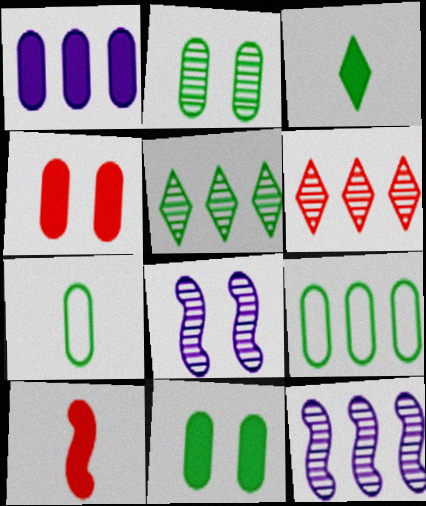[]